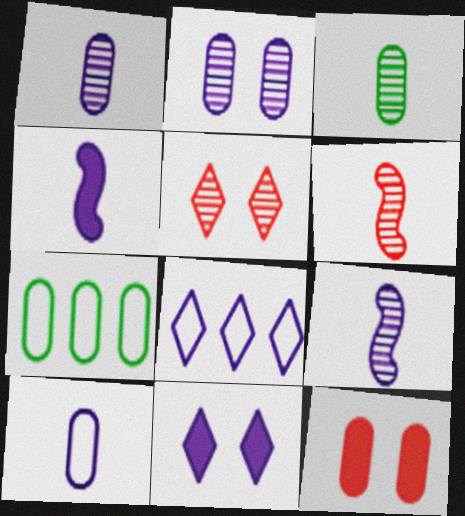[[1, 7, 12], 
[2, 4, 8], 
[4, 5, 7], 
[6, 7, 11]]